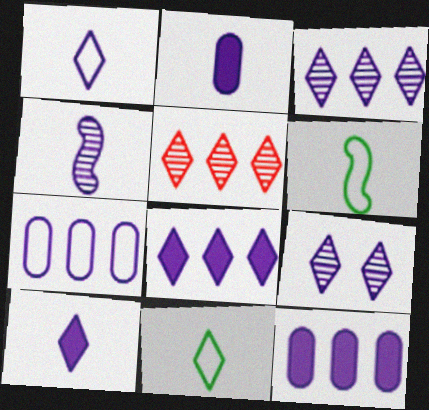[[1, 2, 4], 
[1, 8, 9]]